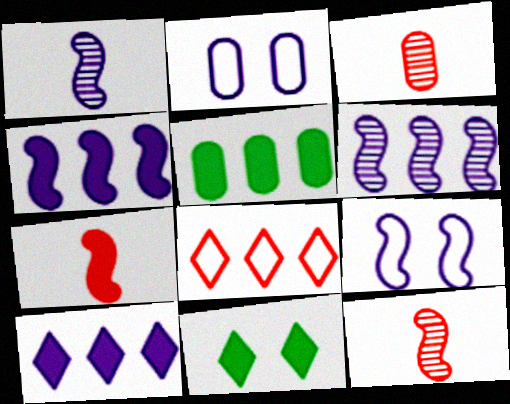[[1, 2, 10], 
[1, 4, 9], 
[2, 3, 5], 
[5, 6, 8]]